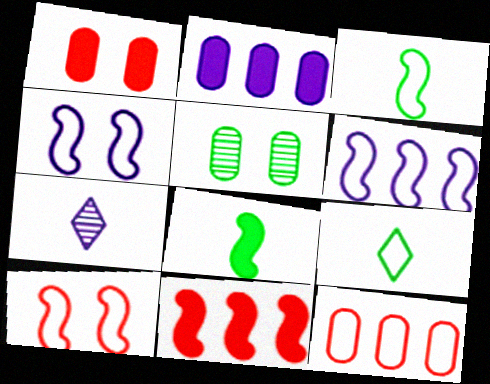[[2, 4, 7], 
[3, 6, 10], 
[4, 9, 12]]